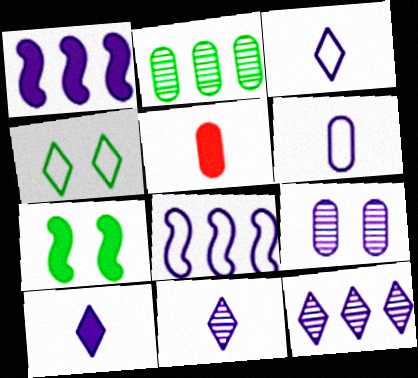[[1, 3, 9], 
[3, 10, 11], 
[8, 9, 10]]